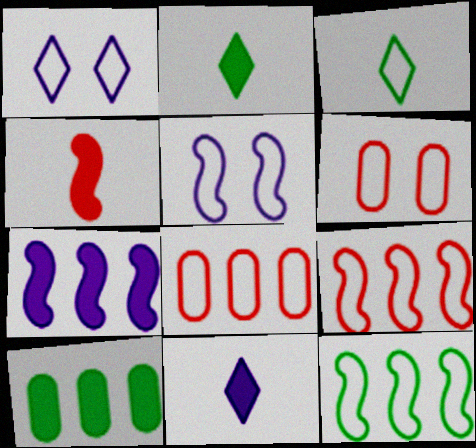[[3, 5, 8]]